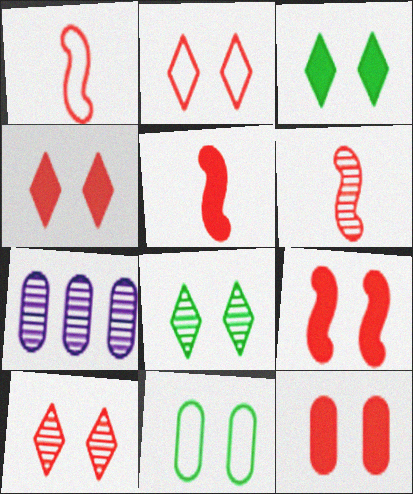[[1, 3, 7], 
[1, 5, 6], 
[2, 4, 10], 
[4, 9, 12], 
[6, 7, 8]]